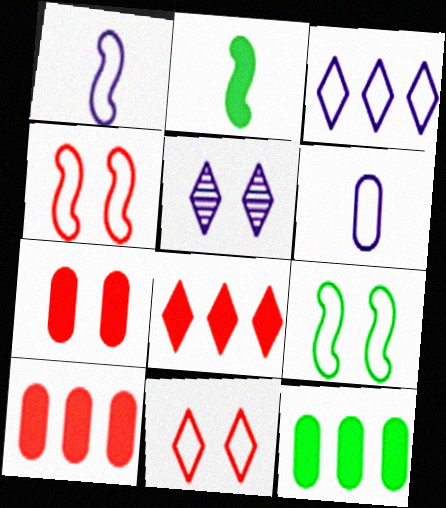[[5, 7, 9]]